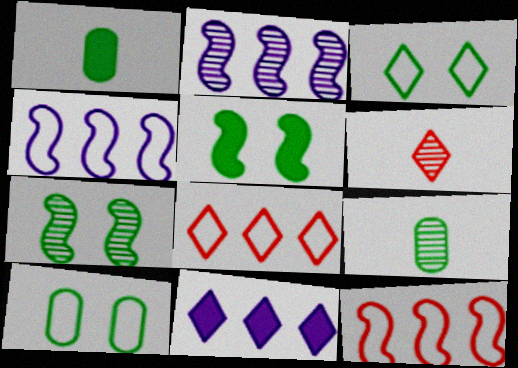[[3, 6, 11]]